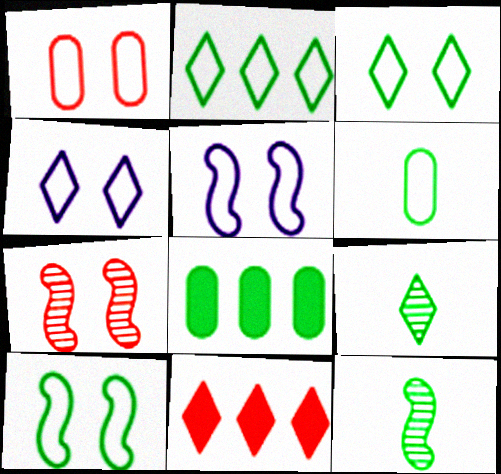[[1, 3, 5], 
[1, 4, 10], 
[2, 6, 10], 
[3, 8, 12], 
[4, 9, 11], 
[8, 9, 10]]